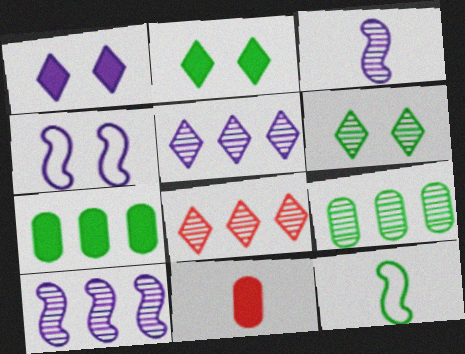[[2, 9, 12], 
[6, 7, 12], 
[8, 9, 10]]